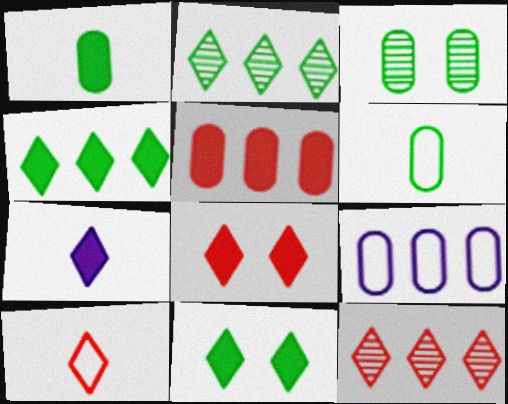[[4, 7, 8], 
[8, 10, 12]]